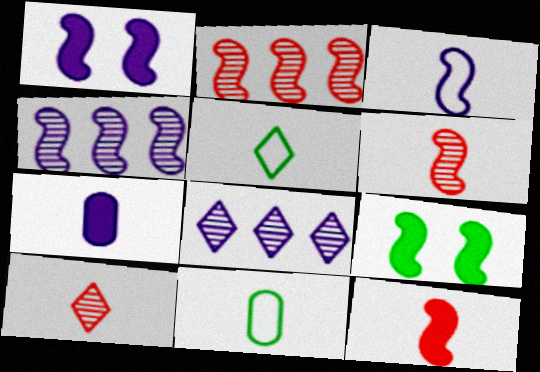[[1, 3, 4], 
[2, 3, 9], 
[5, 6, 7]]